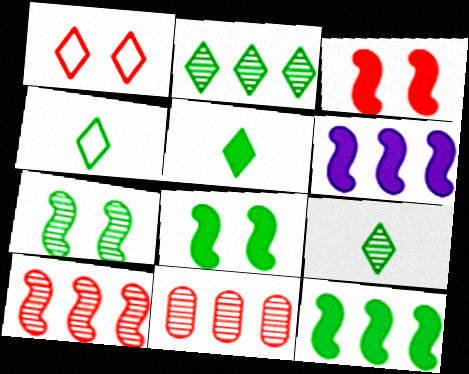[[4, 5, 9]]